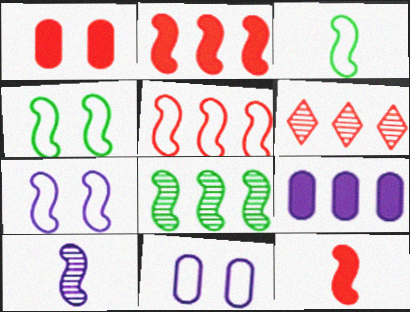[[2, 4, 10], 
[3, 5, 7], 
[3, 10, 12], 
[7, 8, 12]]